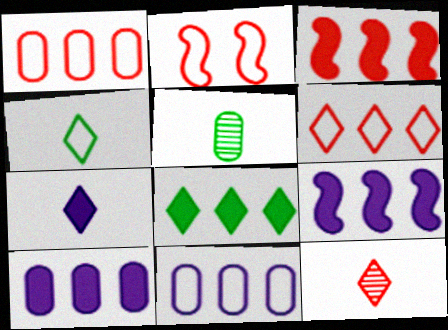[[2, 4, 11], 
[3, 8, 10], 
[4, 7, 12]]